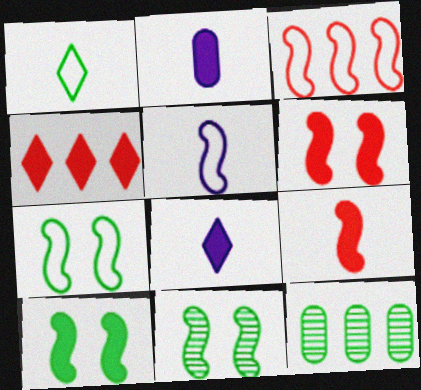[[1, 10, 12], 
[2, 4, 10], 
[3, 5, 7], 
[7, 10, 11]]